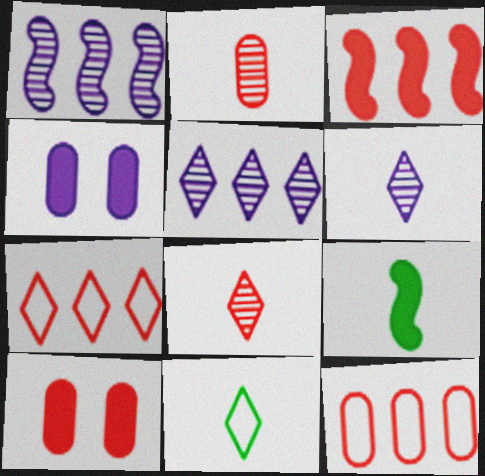[[1, 10, 11], 
[2, 10, 12]]